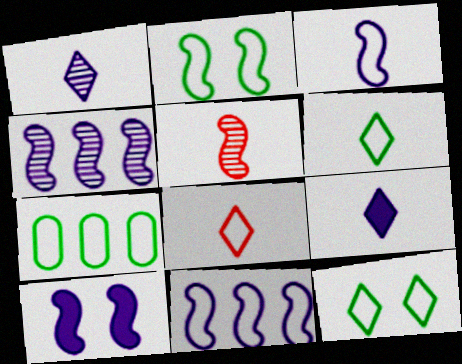[[2, 6, 7], 
[3, 4, 10]]